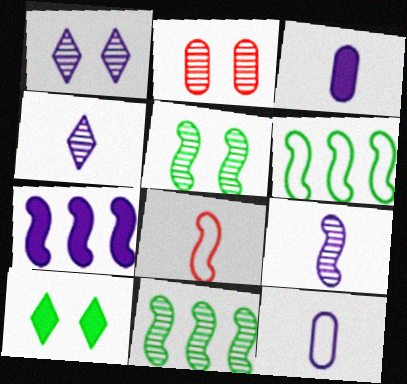[[1, 2, 5], 
[1, 7, 12], 
[2, 4, 11], 
[5, 7, 8]]